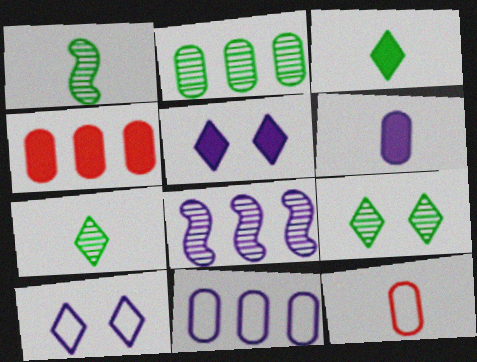[[1, 2, 9], 
[1, 4, 10], 
[2, 4, 11], 
[6, 8, 10]]